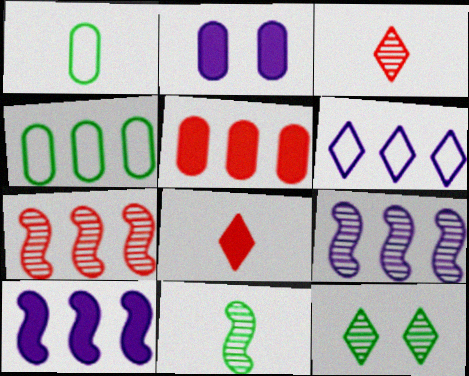[[6, 8, 12]]